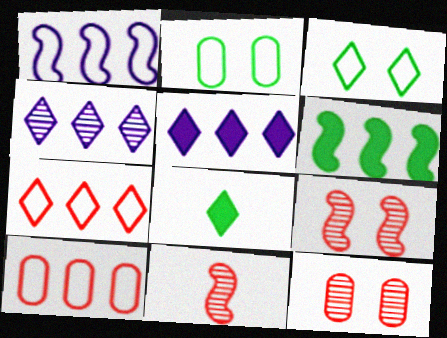[[1, 8, 12], 
[2, 5, 11], 
[4, 6, 10]]